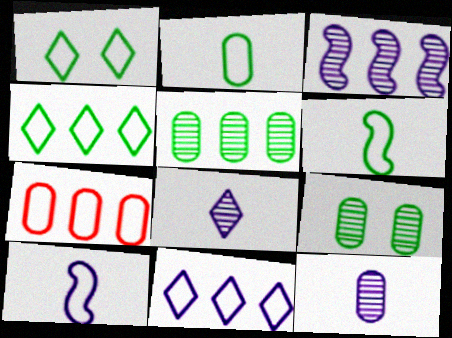[[1, 7, 10]]